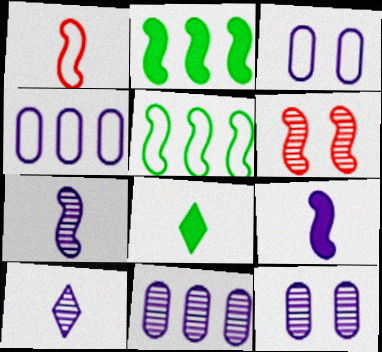[[4, 6, 8], 
[5, 6, 9]]